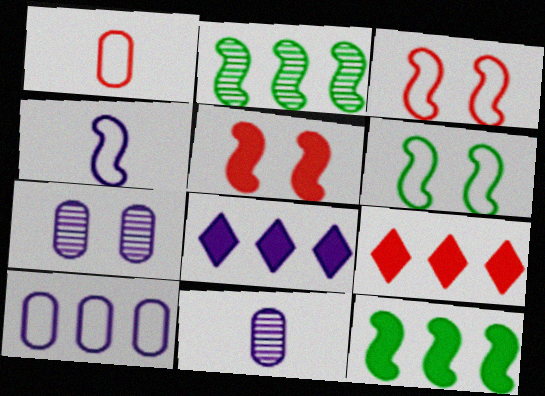[[2, 4, 5], 
[2, 9, 10], 
[4, 7, 8], 
[6, 9, 11]]